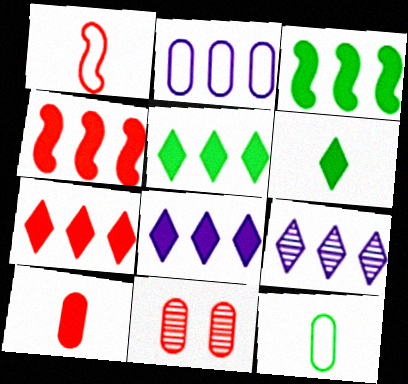[[1, 7, 11], 
[5, 7, 8]]